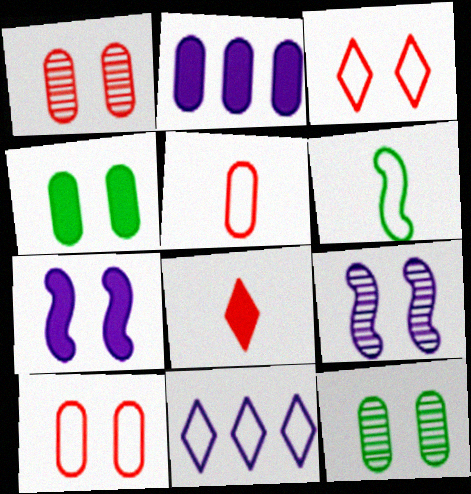[[2, 5, 12], 
[3, 4, 9], 
[3, 7, 12], 
[6, 10, 11]]